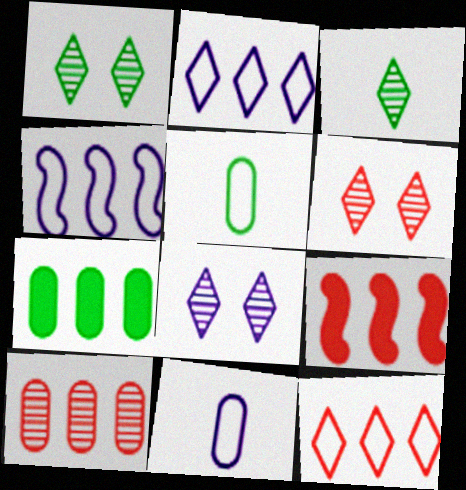[[1, 6, 8], 
[1, 9, 11], 
[5, 8, 9], 
[9, 10, 12]]